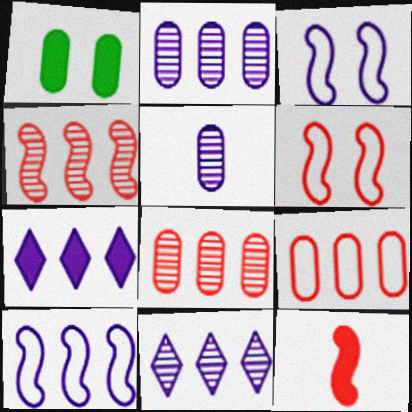[[1, 5, 9], 
[1, 7, 12], 
[2, 7, 10], 
[3, 5, 7], 
[4, 6, 12]]